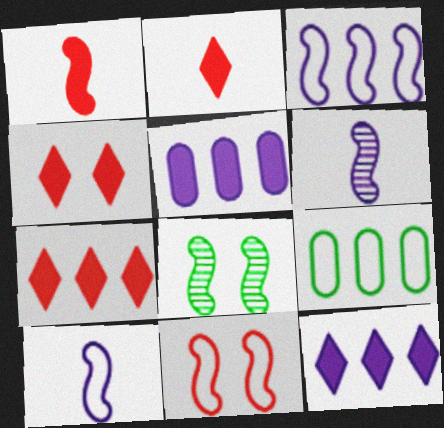[[1, 3, 8], 
[2, 4, 7], 
[4, 6, 9]]